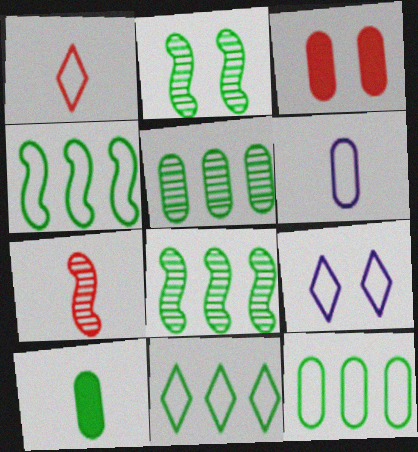[[1, 9, 11], 
[2, 3, 9], 
[2, 10, 11], 
[3, 5, 6], 
[4, 11, 12]]